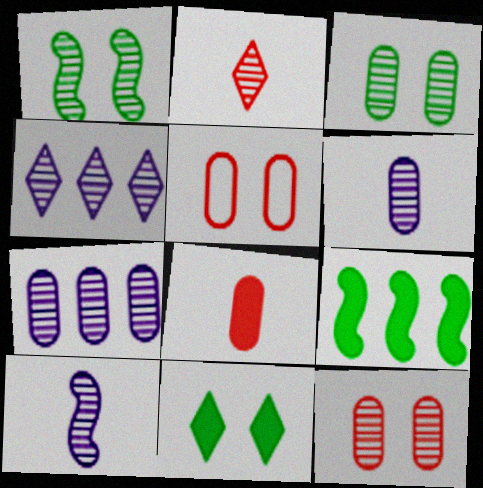[[1, 2, 7]]